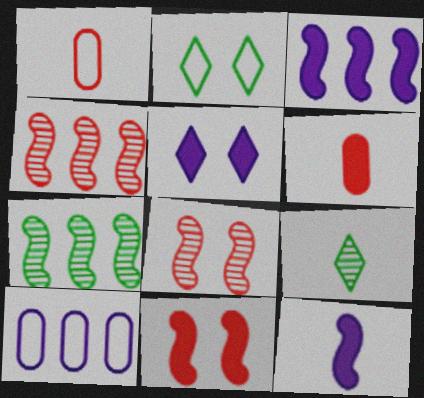[[1, 5, 7], 
[1, 9, 12], 
[9, 10, 11]]